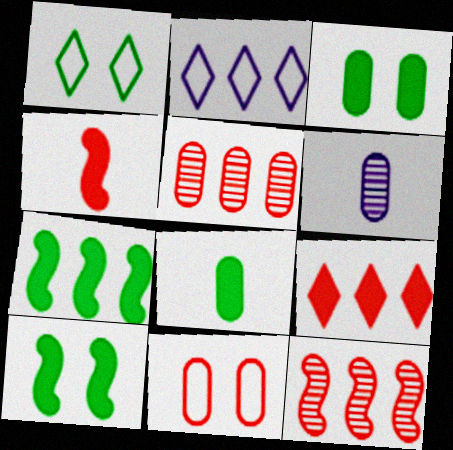[[2, 5, 7]]